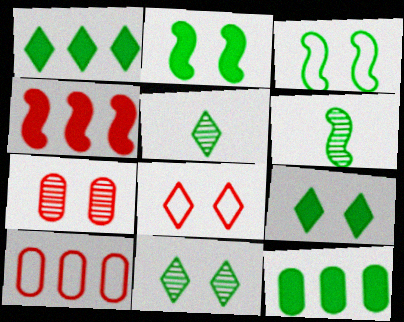[[3, 5, 12]]